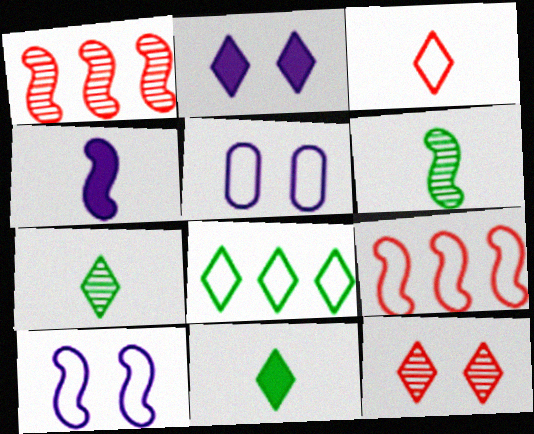[[1, 5, 11]]